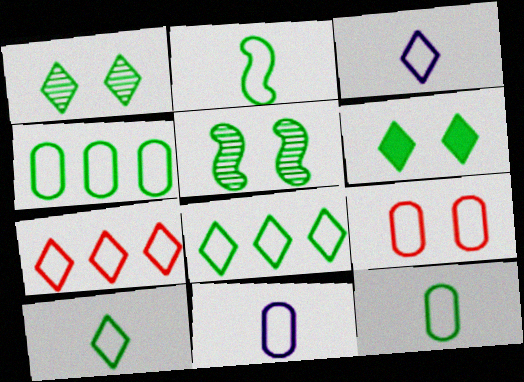[[2, 10, 12], 
[4, 9, 11]]